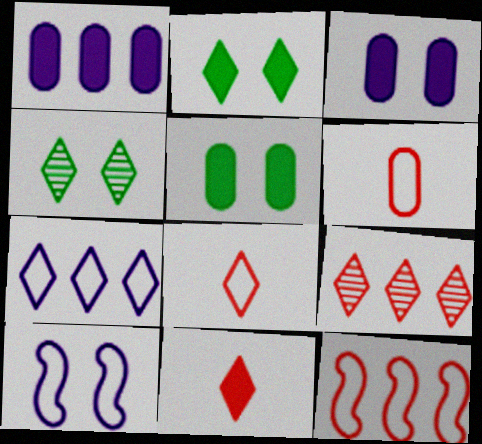[[4, 7, 11]]